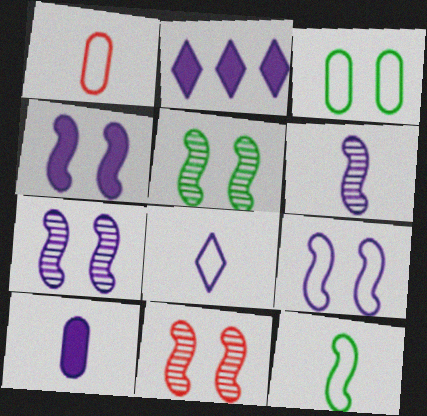[[1, 2, 5], 
[1, 8, 12], 
[2, 4, 10], 
[4, 7, 9], 
[5, 7, 11], 
[6, 8, 10]]